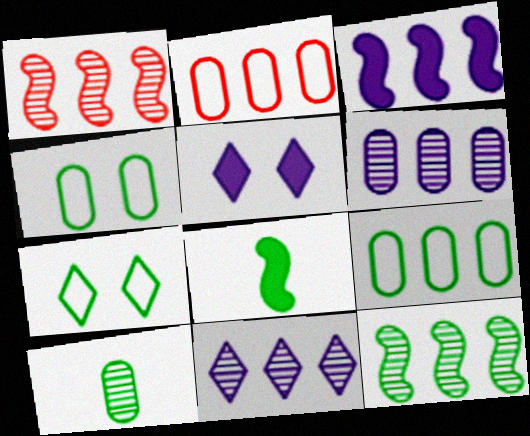[]